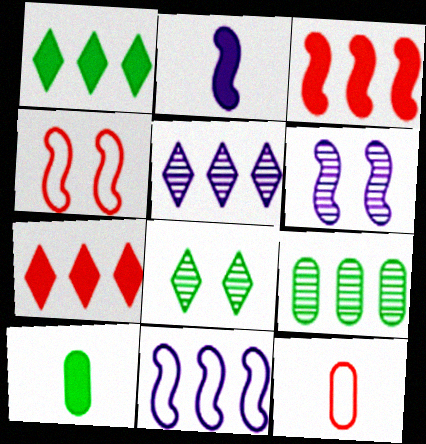[[1, 6, 12], 
[2, 6, 11], 
[4, 5, 10], 
[7, 9, 11]]